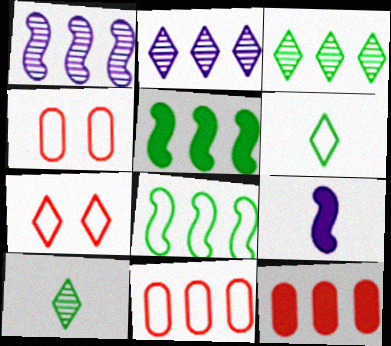[[2, 5, 11], 
[2, 8, 12], 
[3, 4, 9]]